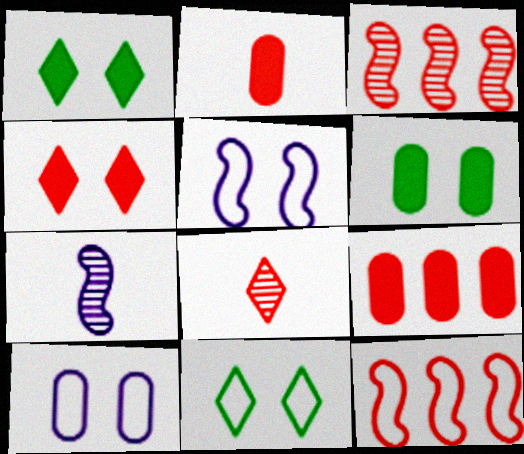[[7, 9, 11]]